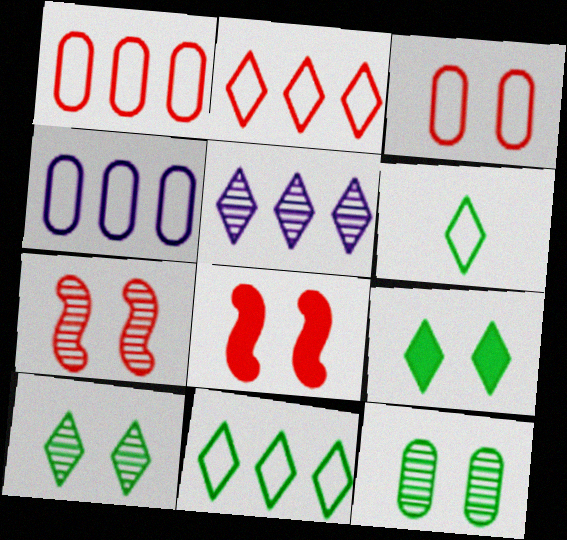[]